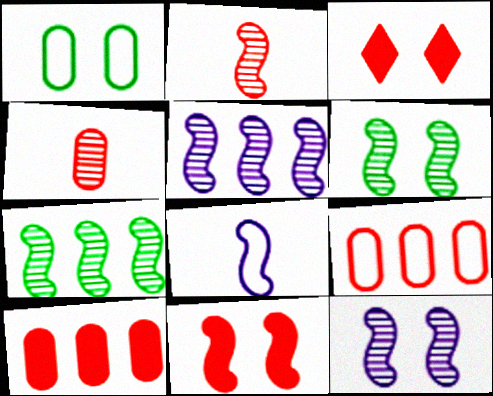[[1, 3, 12], 
[2, 3, 9], 
[2, 5, 6], 
[2, 7, 12], 
[7, 8, 11]]